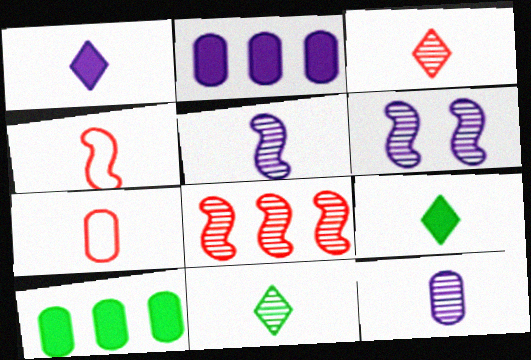[[4, 9, 12], 
[5, 7, 9]]